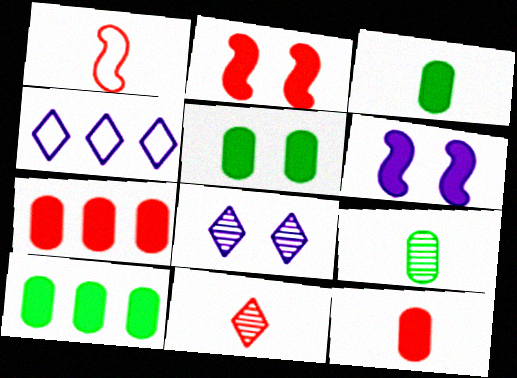[[1, 8, 10], 
[1, 11, 12], 
[2, 4, 9], 
[3, 5, 10]]